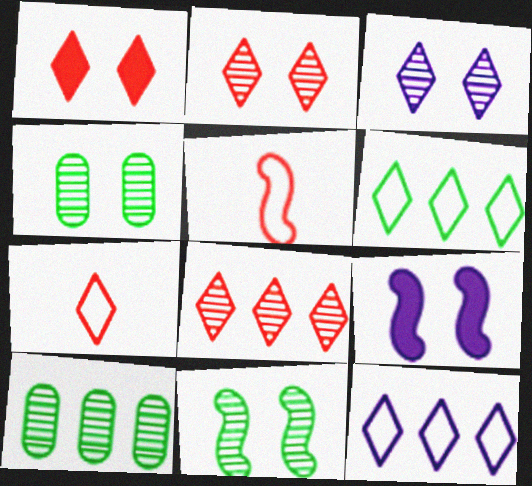[[1, 7, 8], 
[7, 9, 10]]